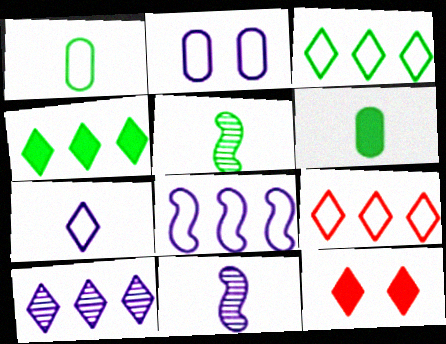[[2, 7, 8], 
[4, 9, 10]]